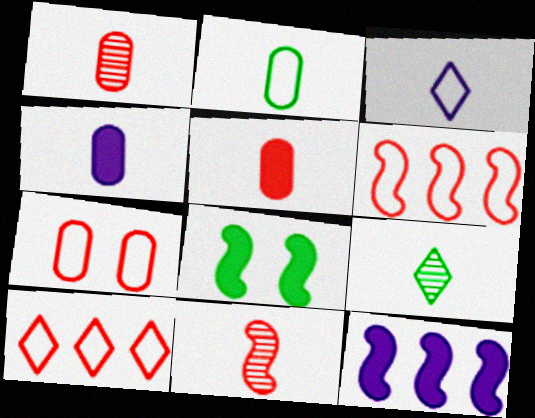[[1, 2, 4], 
[7, 9, 12]]